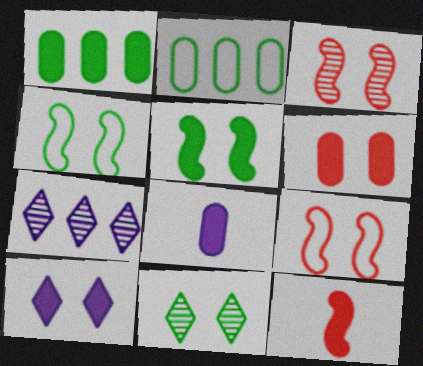[[1, 6, 8], 
[1, 10, 12], 
[5, 6, 10]]